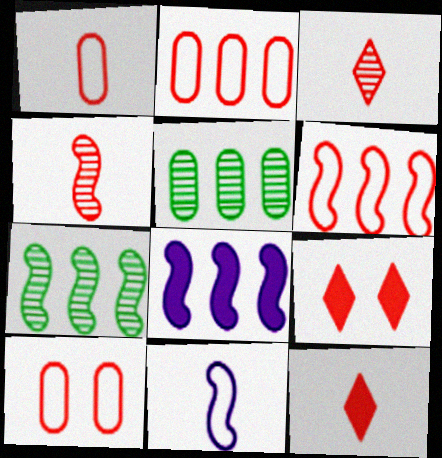[[1, 2, 10], 
[1, 4, 12], 
[2, 4, 9], 
[5, 9, 11], 
[6, 7, 8]]